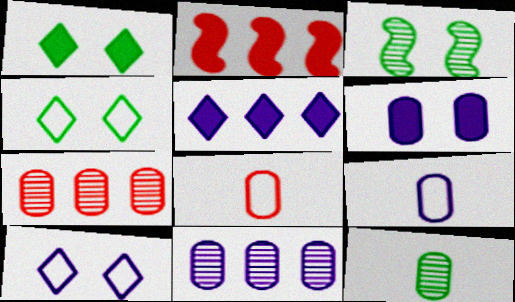[[2, 10, 12], 
[3, 5, 8], 
[6, 9, 11]]